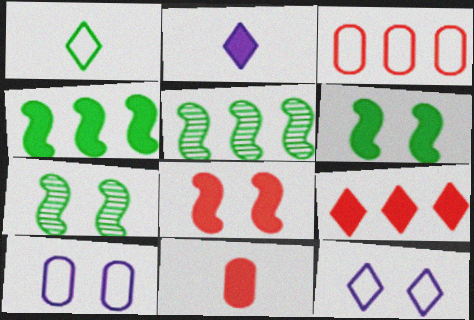[[2, 3, 7], 
[5, 11, 12], 
[8, 9, 11]]